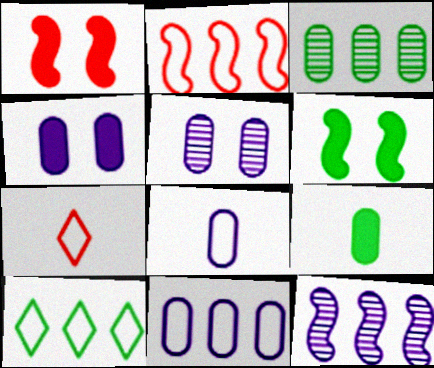[[2, 10, 11]]